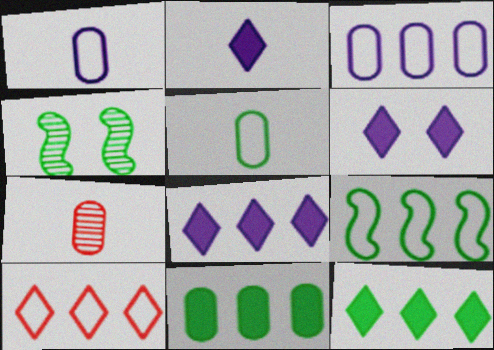[[2, 6, 8], 
[3, 9, 10], 
[4, 5, 12], 
[6, 7, 9]]